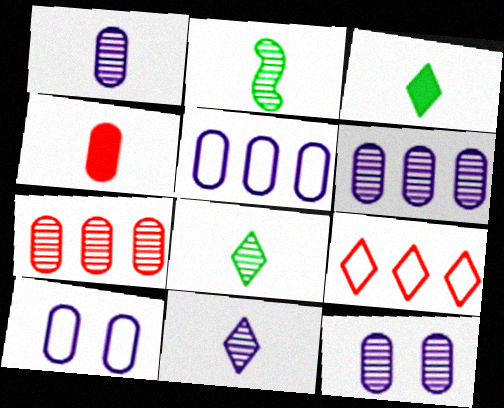[[1, 6, 12]]